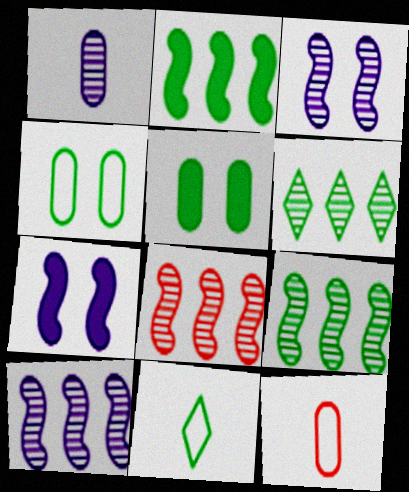[[5, 9, 11], 
[6, 7, 12], 
[8, 9, 10]]